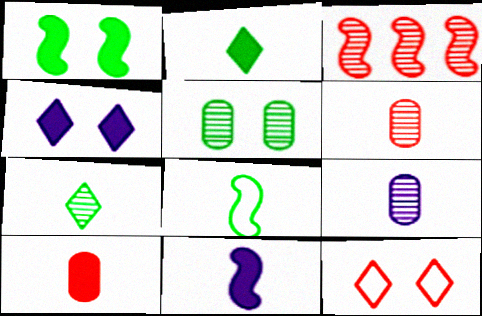[[2, 10, 11], 
[3, 10, 12]]